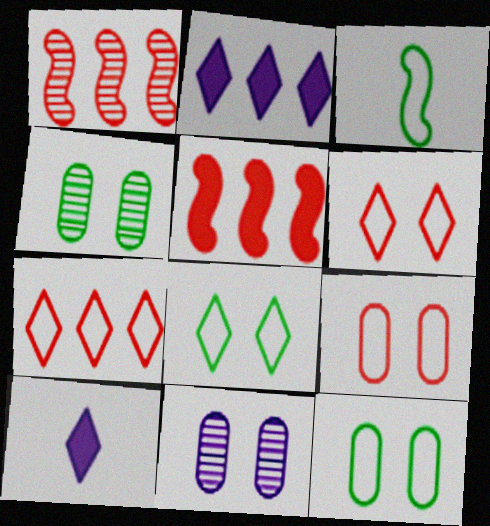[[1, 10, 12]]